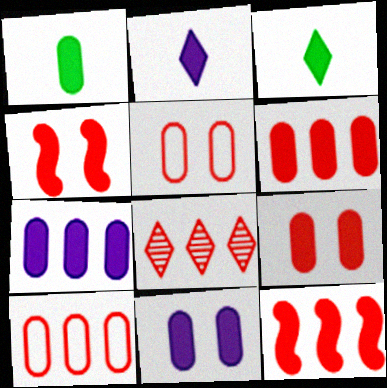[[1, 6, 11], 
[1, 7, 9], 
[3, 4, 7], 
[3, 11, 12], 
[8, 10, 12]]